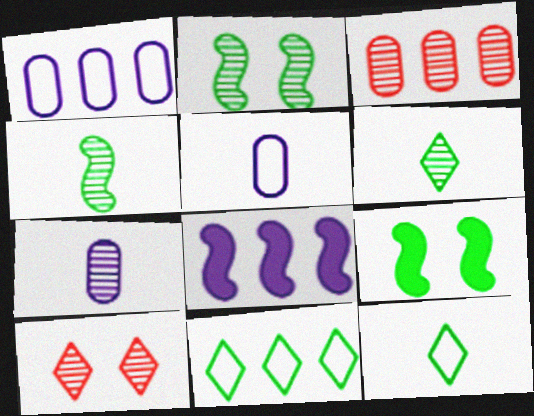[[3, 8, 11]]